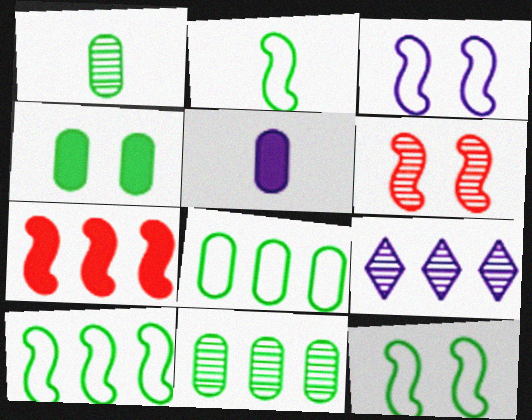[[1, 4, 8], 
[1, 6, 9], 
[2, 10, 12], 
[3, 5, 9], 
[7, 8, 9]]